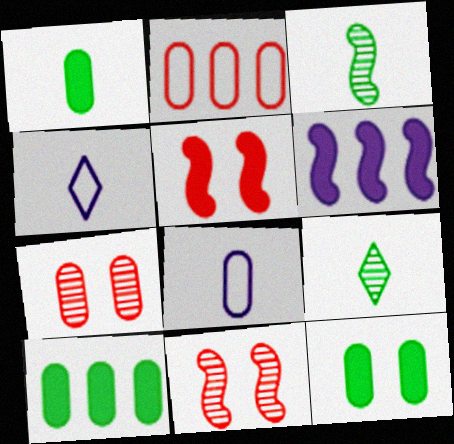[[1, 10, 12], 
[4, 10, 11], 
[7, 8, 10]]